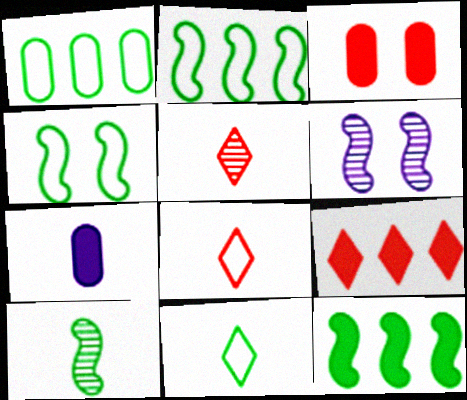[[1, 4, 11], 
[4, 10, 12], 
[7, 8, 10]]